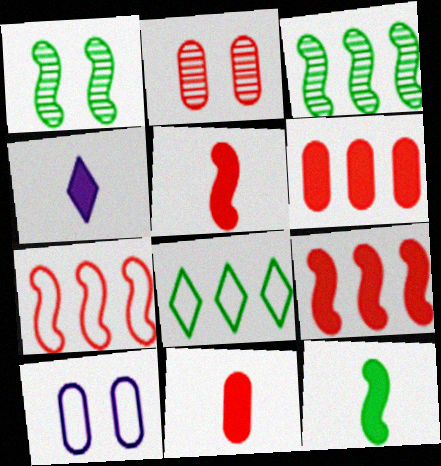[[4, 11, 12]]